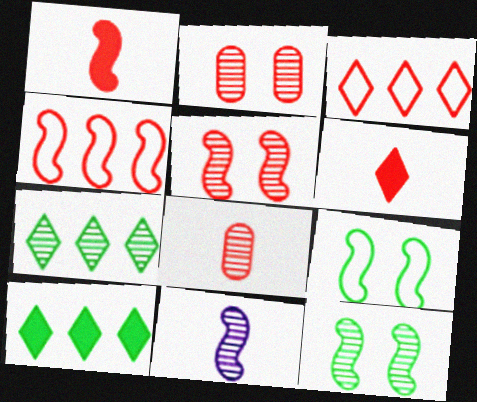[[1, 2, 3], 
[1, 4, 5], 
[2, 4, 6], 
[2, 7, 11]]